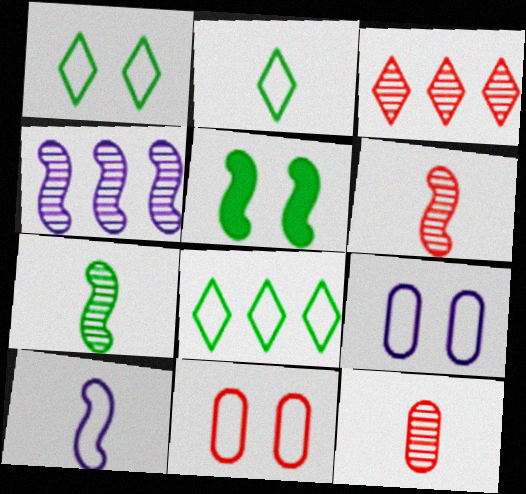[[1, 2, 8], 
[8, 10, 11]]